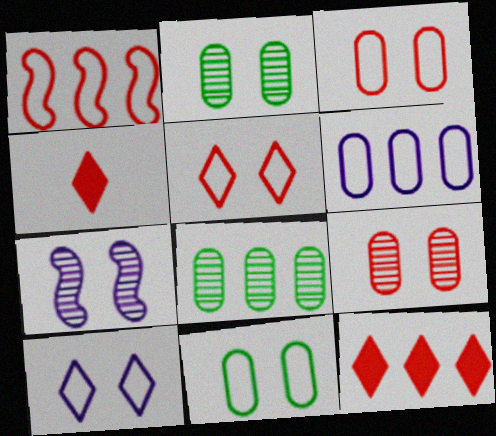[[1, 4, 9]]